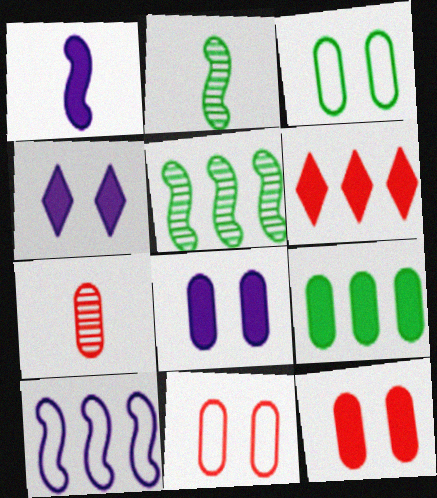[]